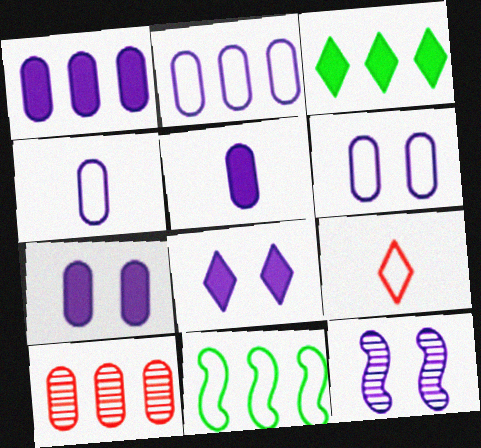[[1, 5, 7], 
[2, 4, 6], 
[6, 8, 12], 
[6, 9, 11]]